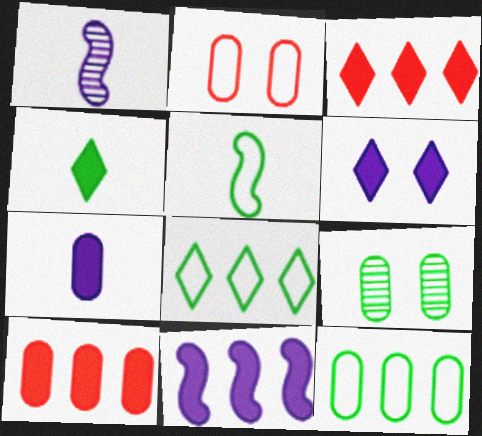[[3, 4, 6], 
[6, 7, 11]]